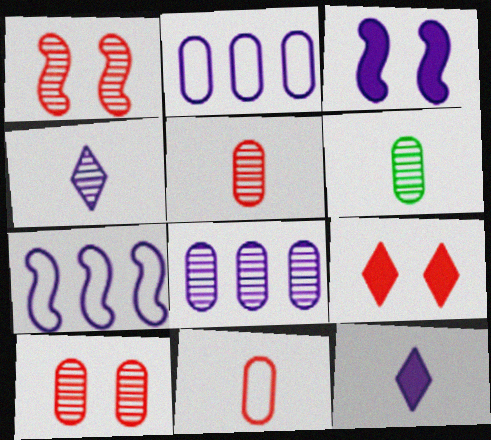[[2, 3, 4], 
[6, 7, 9], 
[6, 8, 10]]